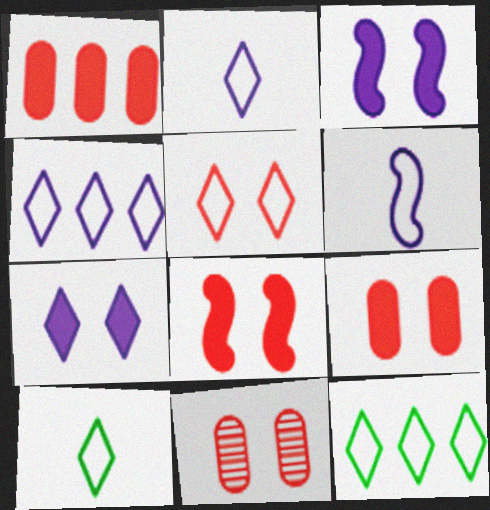[[2, 5, 12], 
[4, 5, 10], 
[5, 8, 11]]